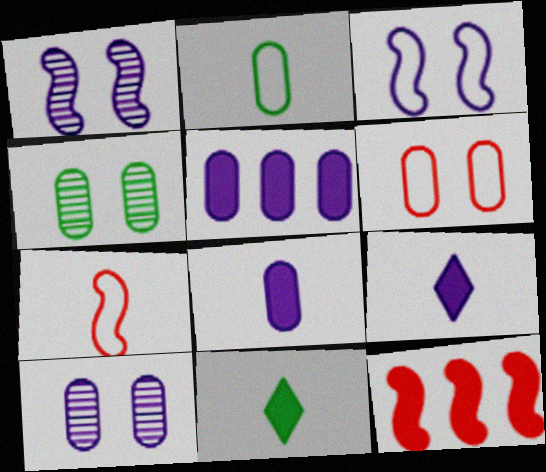[]